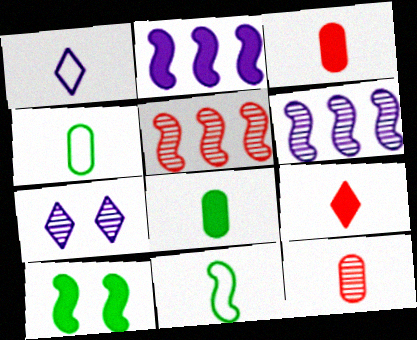[]